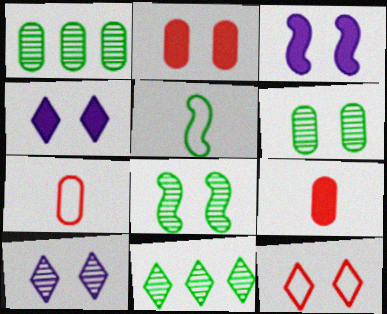[[3, 6, 12], 
[3, 7, 11]]